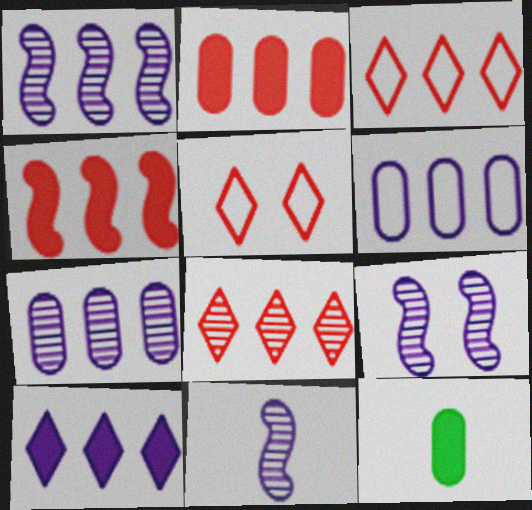[[1, 5, 12], 
[1, 6, 10], 
[1, 9, 11], 
[3, 9, 12]]